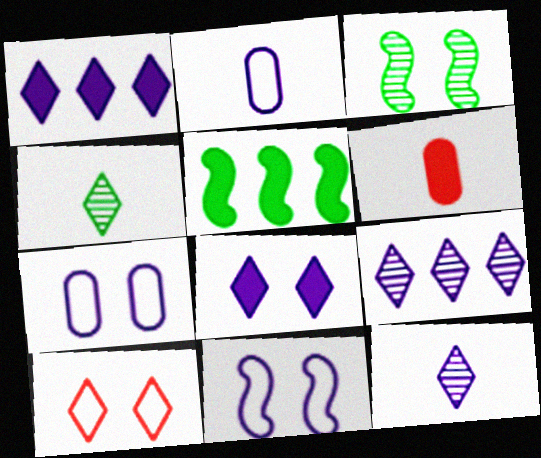[[1, 4, 10], 
[5, 6, 8]]